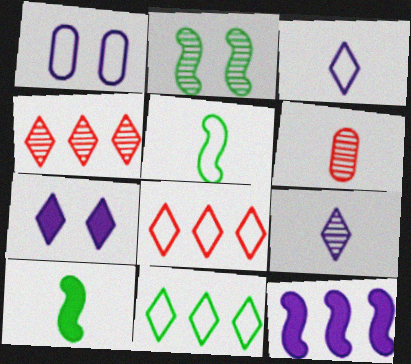[[1, 4, 10], 
[1, 5, 8], 
[1, 9, 12], 
[3, 6, 10]]